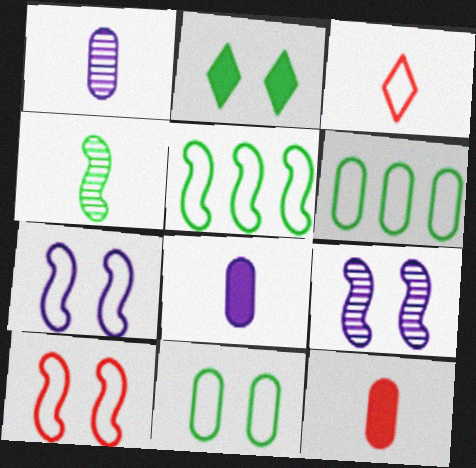[[2, 4, 6], 
[3, 4, 8], 
[3, 6, 7]]